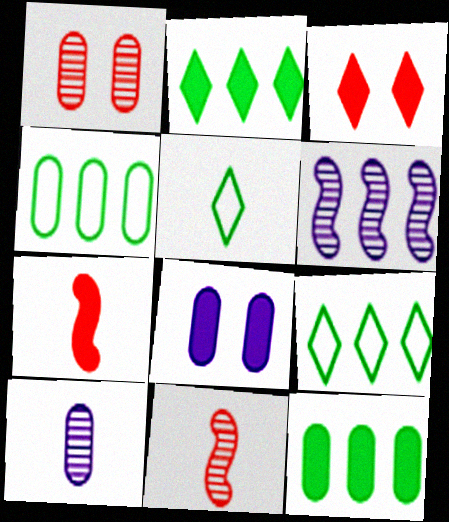[[2, 7, 8], 
[5, 7, 10], 
[8, 9, 11]]